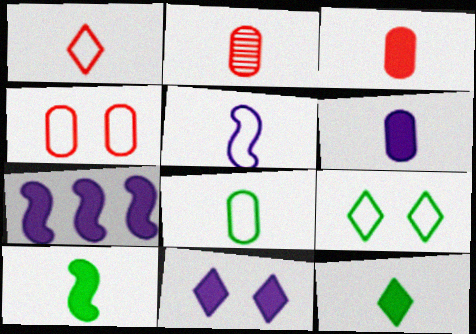[[1, 5, 8], 
[2, 5, 12], 
[2, 6, 8], 
[2, 7, 9], 
[6, 7, 11]]